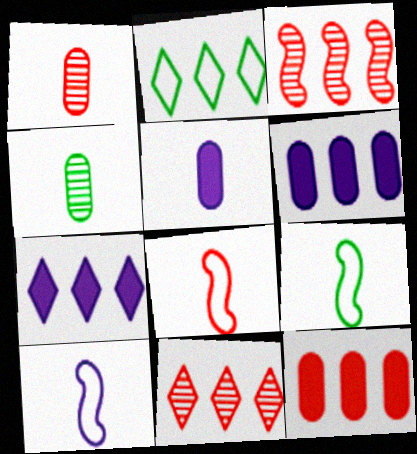[[2, 3, 6], 
[2, 7, 11], 
[8, 9, 10]]